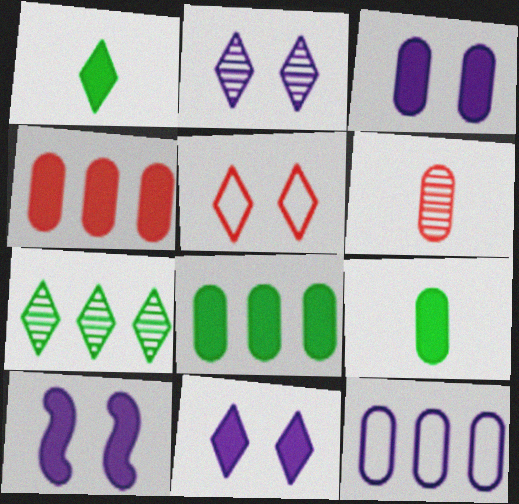[[1, 4, 10], 
[3, 4, 9], 
[3, 10, 11]]